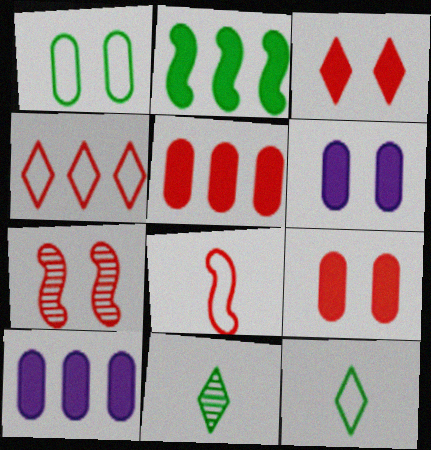[[1, 2, 11], 
[7, 10, 12]]